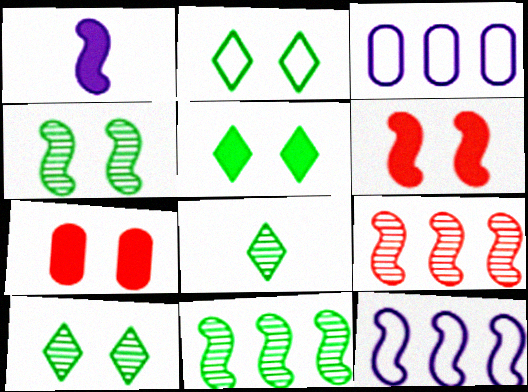[[2, 5, 10], 
[3, 6, 8], 
[7, 8, 12]]